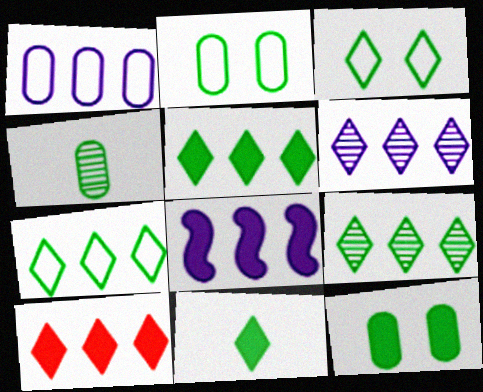[[1, 6, 8], 
[3, 9, 11], 
[5, 7, 9], 
[6, 7, 10]]